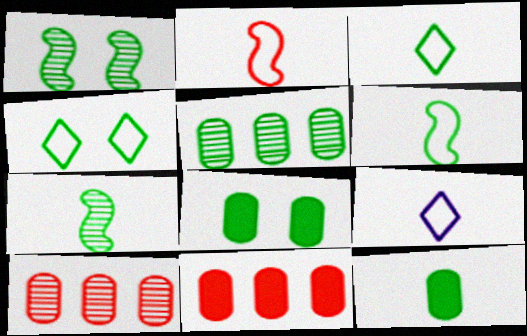[[1, 4, 8], 
[1, 9, 11], 
[3, 7, 12]]